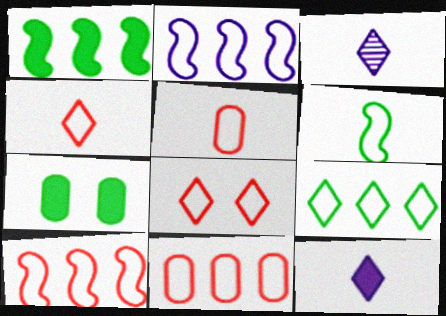[[2, 9, 11], 
[3, 7, 10], 
[5, 8, 10]]